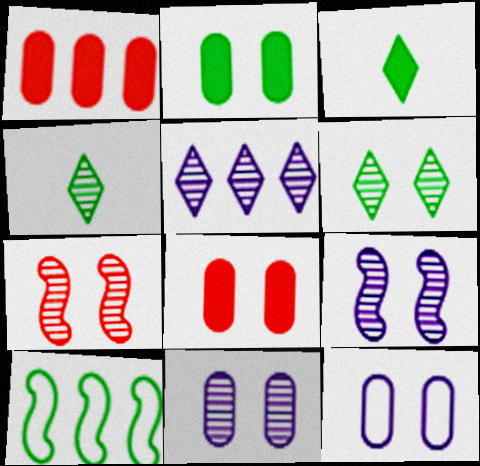[[1, 5, 10], 
[2, 4, 10], 
[6, 7, 11]]